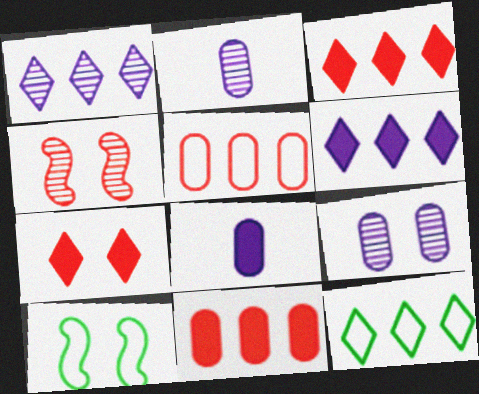[[1, 3, 12], 
[2, 3, 10], 
[4, 8, 12], 
[7, 9, 10]]